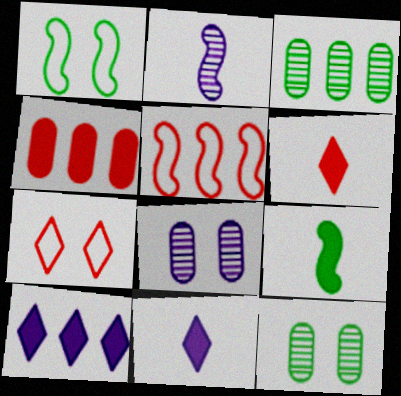[[3, 5, 10], 
[5, 11, 12]]